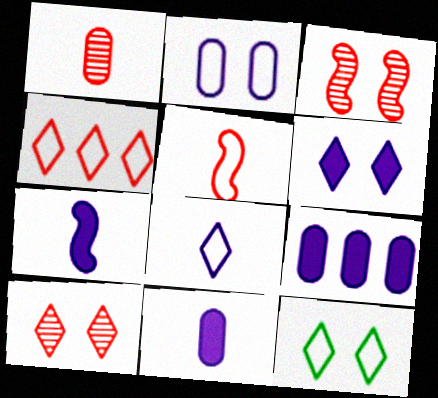[[4, 8, 12], 
[6, 7, 9], 
[6, 10, 12]]